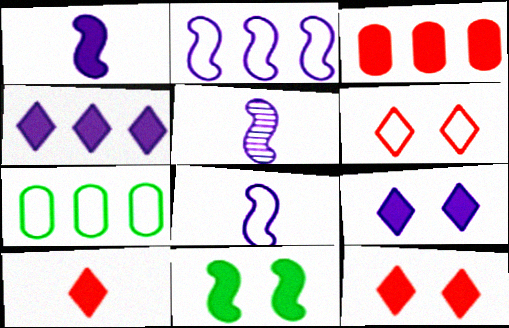[[1, 5, 8], 
[5, 7, 12], 
[6, 7, 8]]